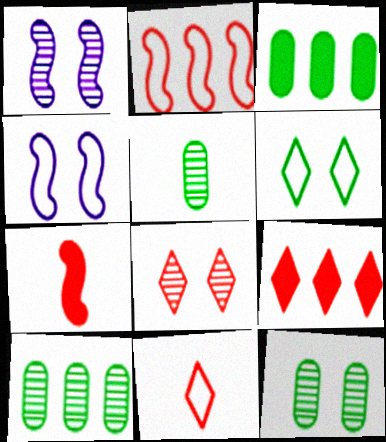[[1, 3, 11], 
[1, 8, 12], 
[4, 5, 9], 
[5, 10, 12], 
[8, 9, 11]]